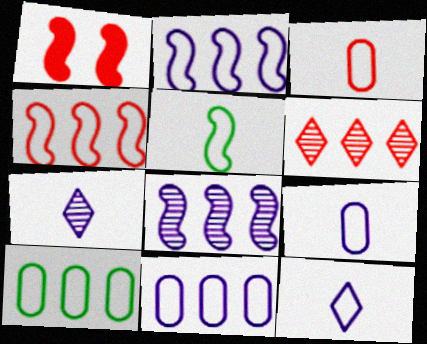[[1, 3, 6], 
[1, 5, 8], 
[1, 7, 10], 
[3, 5, 12]]